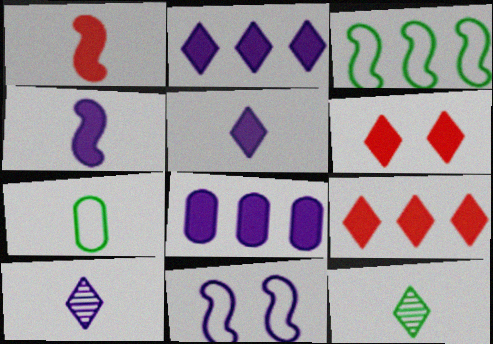[[1, 7, 10], 
[8, 10, 11]]